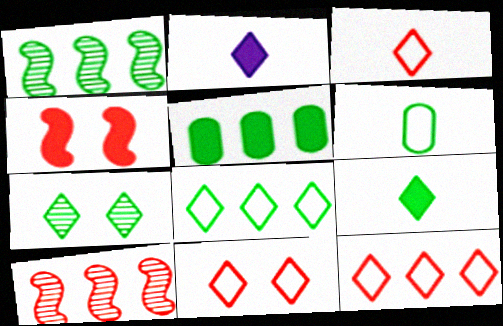[[1, 5, 8], 
[2, 4, 5], 
[2, 7, 12], 
[3, 11, 12], 
[7, 8, 9]]